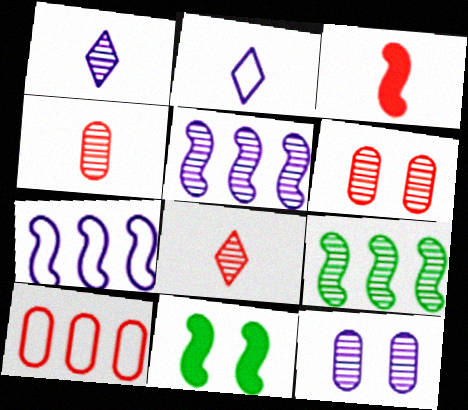[[1, 5, 12], 
[1, 6, 9], 
[1, 10, 11], 
[8, 9, 12]]